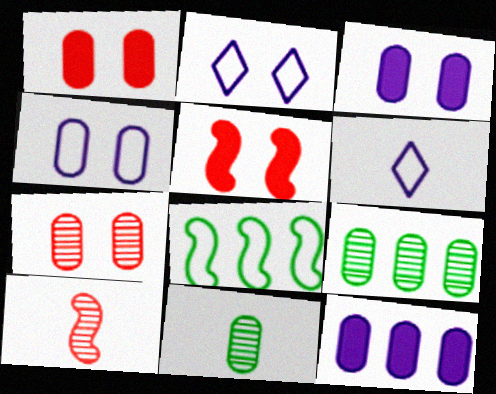[[5, 6, 9]]